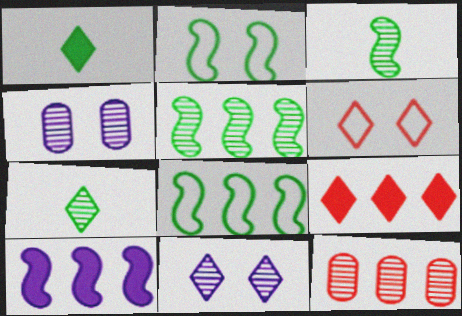[[3, 11, 12]]